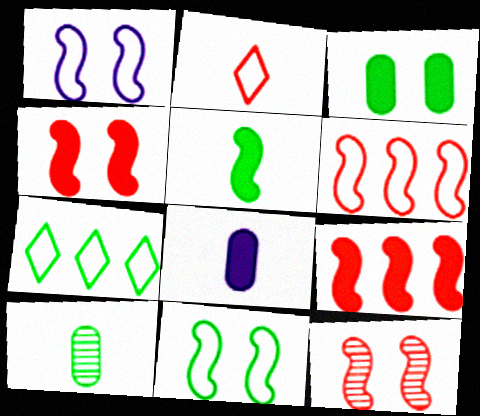[[7, 8, 12]]